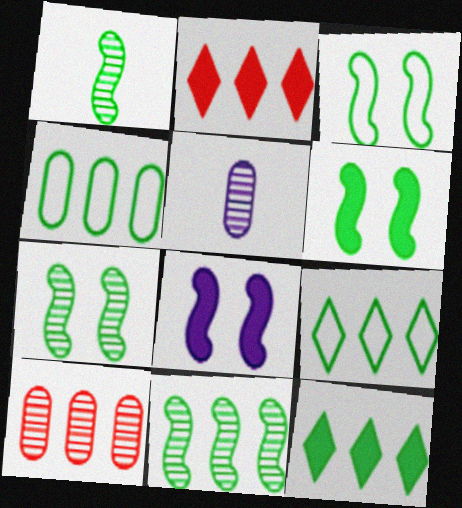[[1, 7, 11], 
[2, 3, 5], 
[3, 6, 7], 
[4, 11, 12]]